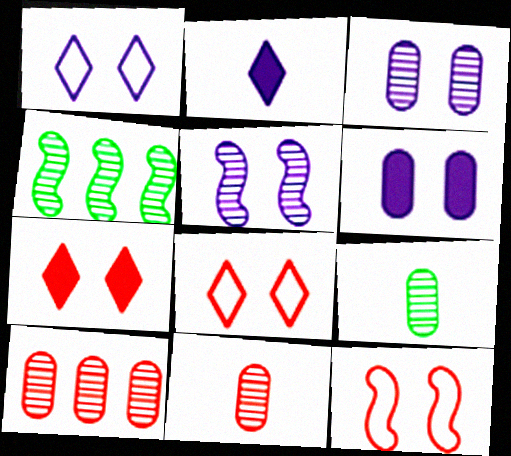[[1, 5, 6], 
[3, 9, 10]]